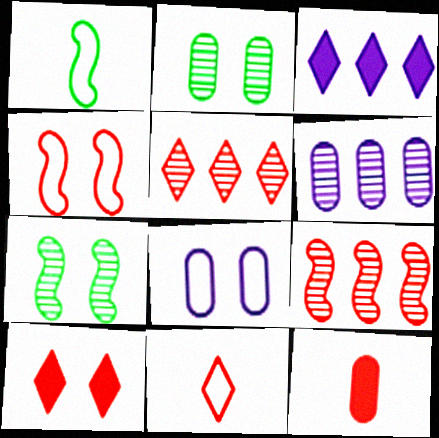[[1, 6, 10], 
[4, 5, 12], 
[5, 10, 11], 
[7, 8, 10]]